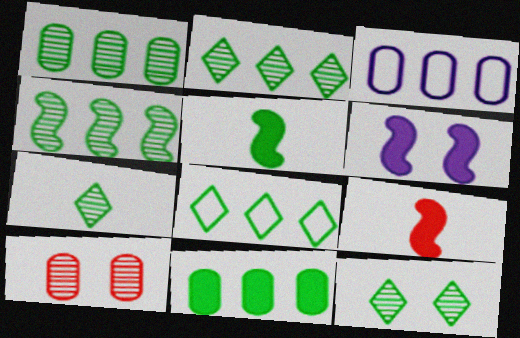[[1, 2, 4], 
[2, 7, 12], 
[3, 9, 12], 
[4, 8, 11]]